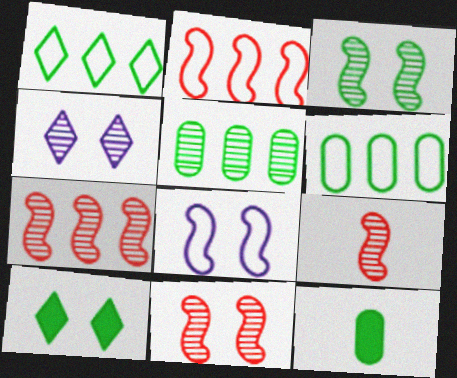[[1, 3, 12], 
[2, 4, 12], 
[4, 5, 9], 
[7, 9, 11]]